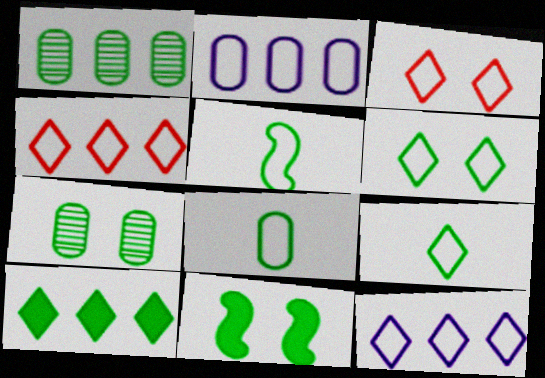[[1, 9, 11], 
[2, 3, 5], 
[3, 9, 12], 
[5, 7, 10], 
[5, 8, 9], 
[6, 7, 11]]